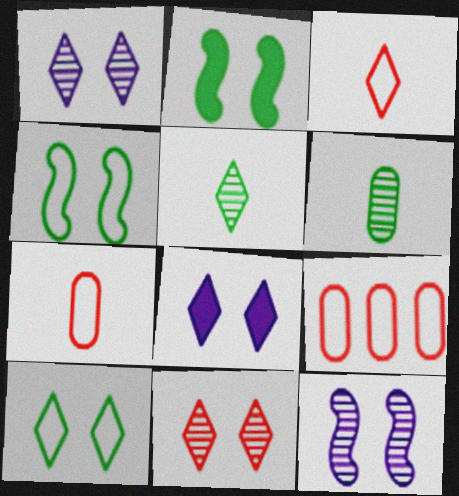[[8, 10, 11]]